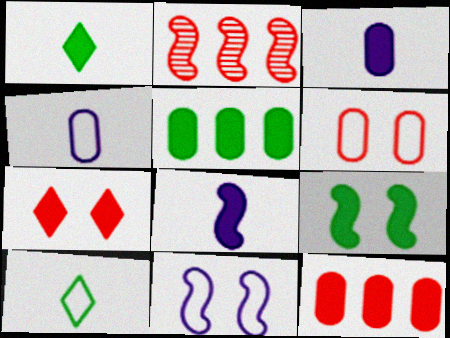[[1, 5, 9], 
[5, 7, 8]]